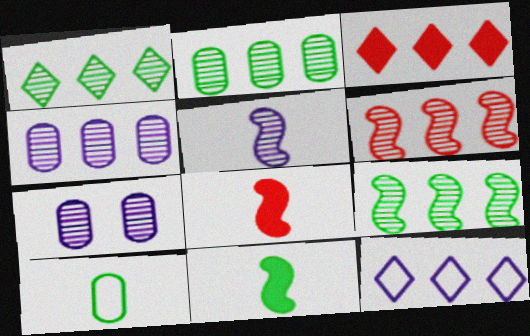[[1, 2, 9], 
[1, 3, 12], 
[1, 4, 6]]